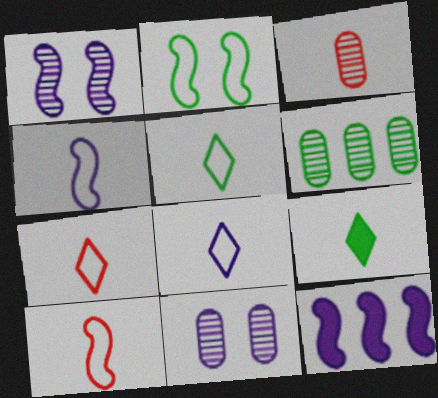[[1, 4, 12], 
[2, 6, 9], 
[3, 4, 9], 
[3, 6, 11], 
[5, 7, 8], 
[8, 11, 12]]